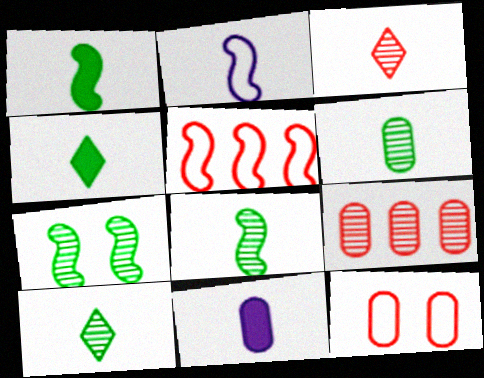[[6, 8, 10]]